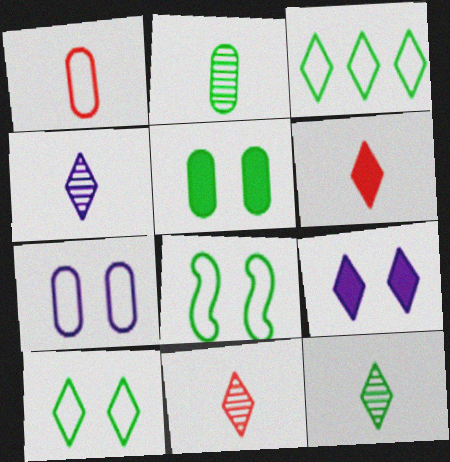[[3, 9, 11], 
[4, 11, 12]]